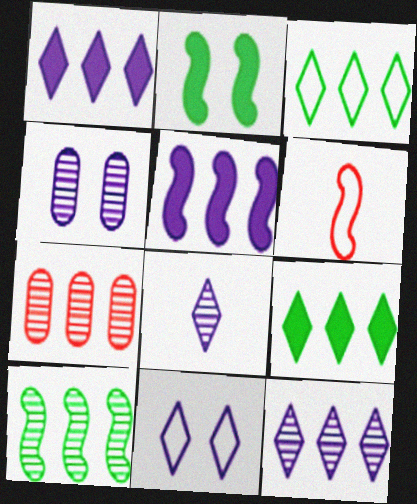[[1, 8, 11], 
[3, 5, 7], 
[4, 6, 9], 
[7, 10, 12]]